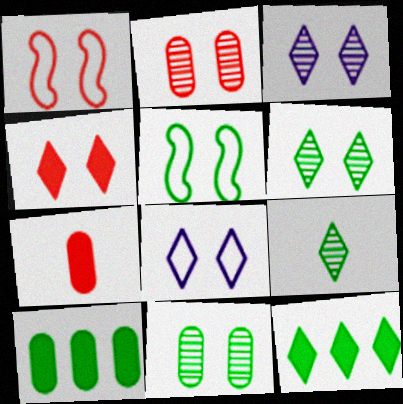[[1, 2, 4], 
[4, 6, 8], 
[5, 9, 10]]